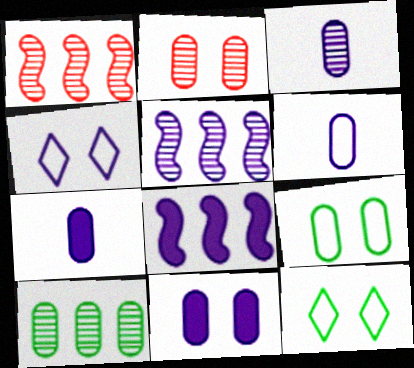[[1, 7, 12], 
[2, 3, 10], 
[2, 9, 11], 
[3, 4, 8], 
[3, 6, 7], 
[4, 5, 7]]